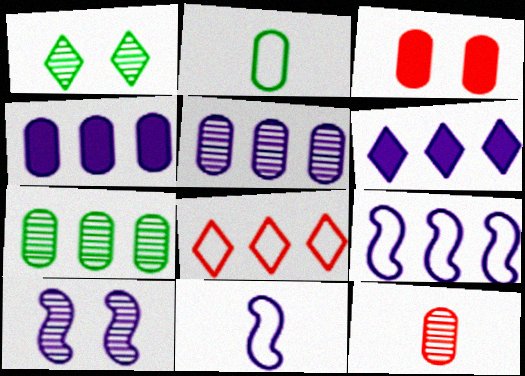[[2, 3, 5], 
[5, 6, 9]]